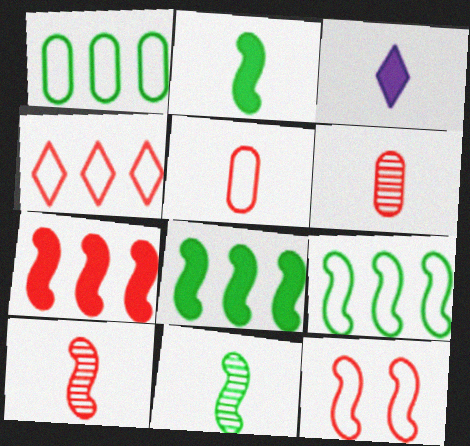[[3, 5, 11], 
[4, 5, 12], 
[7, 10, 12]]